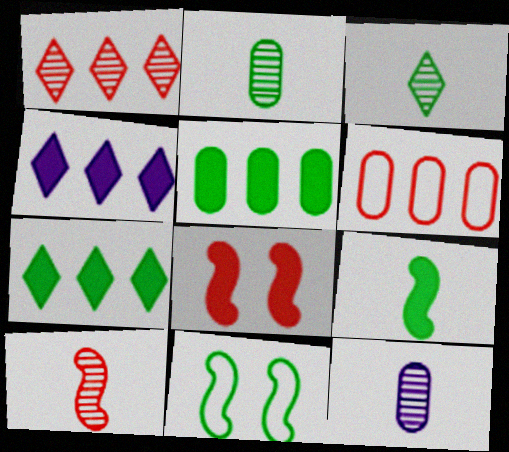[[2, 7, 11], 
[3, 5, 11], 
[3, 10, 12]]